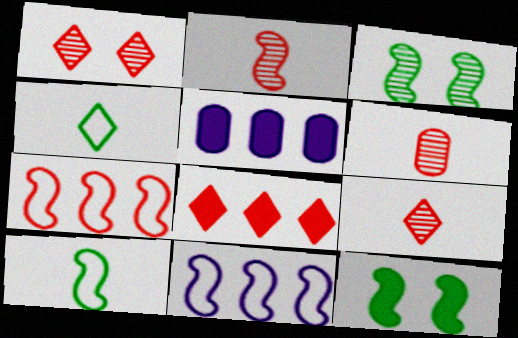[[1, 5, 10], 
[2, 6, 9], 
[2, 11, 12]]